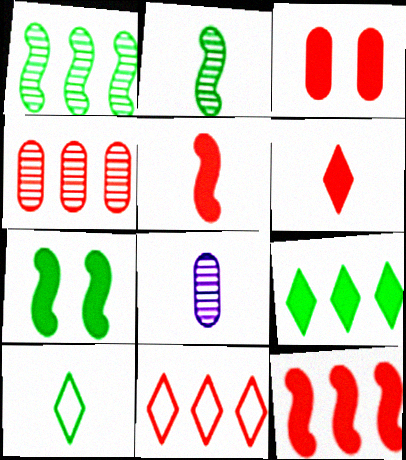[[3, 6, 12], 
[4, 11, 12], 
[5, 8, 10], 
[7, 8, 11]]